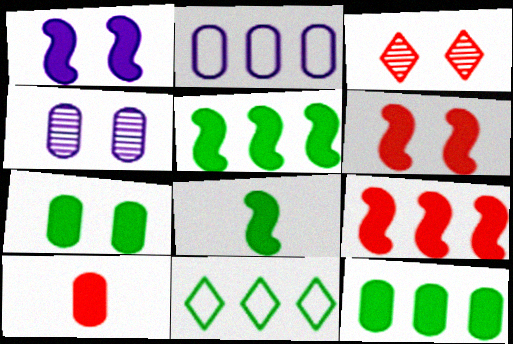[[1, 8, 9], 
[2, 3, 8]]